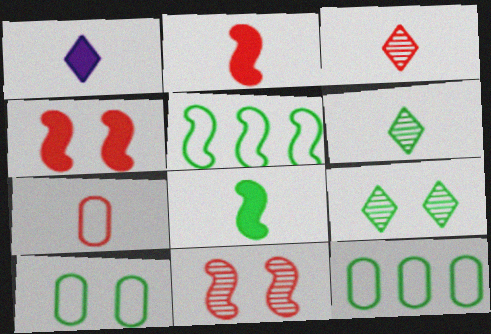[[1, 11, 12], 
[2, 3, 7], 
[8, 9, 12]]